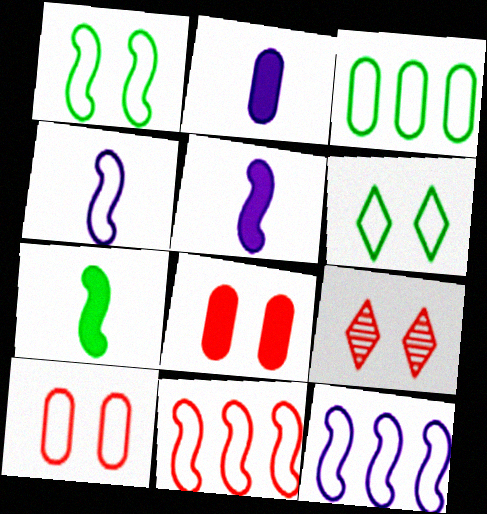[[1, 4, 11], 
[3, 5, 9]]